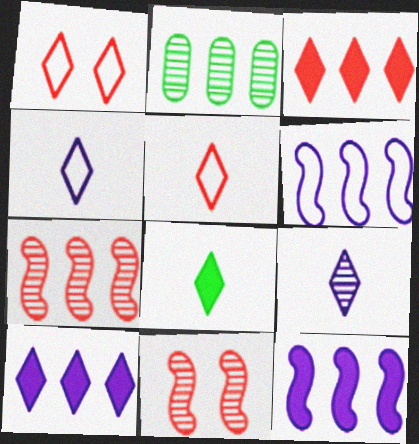[[2, 3, 6], 
[2, 9, 11], 
[5, 8, 9]]